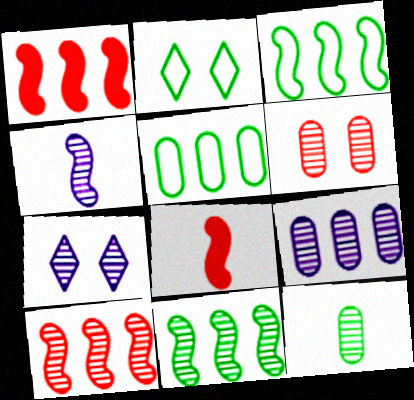[[2, 8, 9], 
[4, 7, 9], 
[5, 7, 8], 
[6, 9, 12], 
[7, 10, 12]]